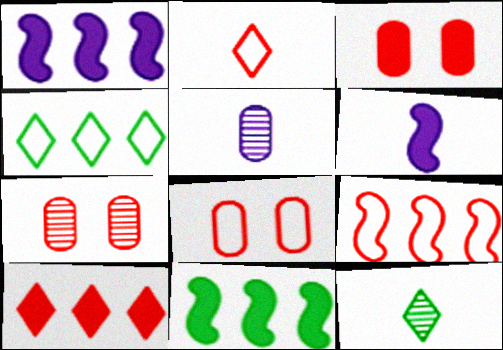[[1, 8, 12], 
[2, 8, 9], 
[3, 7, 8], 
[4, 6, 7]]